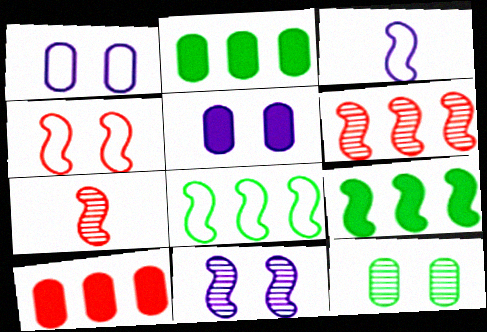[[3, 4, 8]]